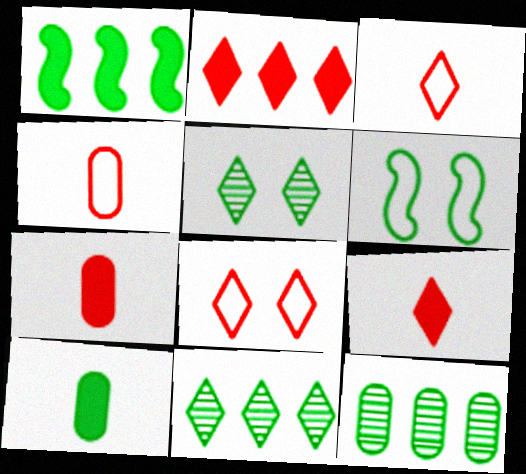[[6, 10, 11]]